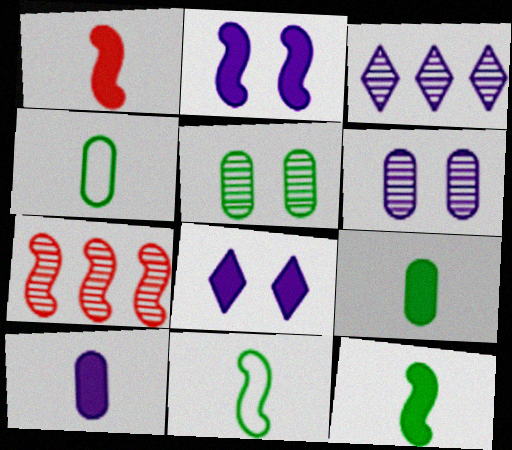[[2, 7, 11], 
[4, 7, 8]]